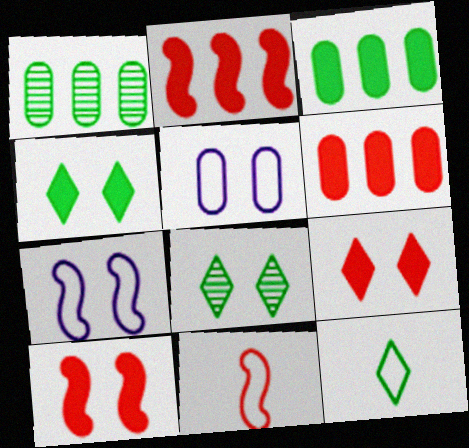[[5, 8, 10]]